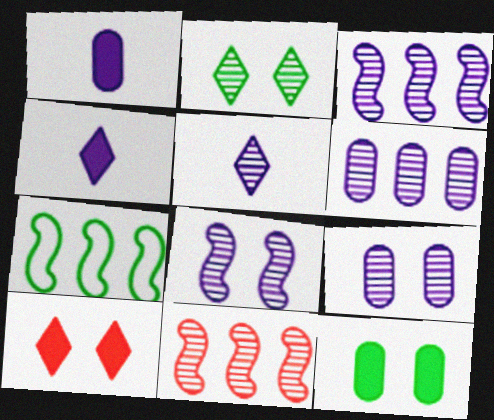[[3, 5, 9], 
[5, 6, 8]]